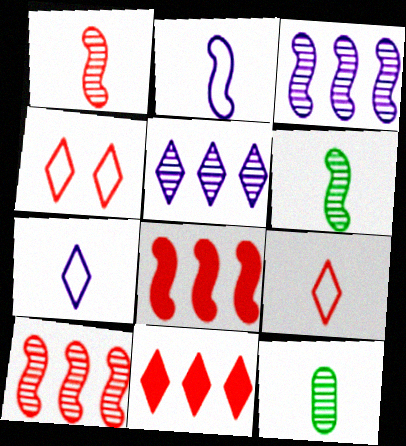[]